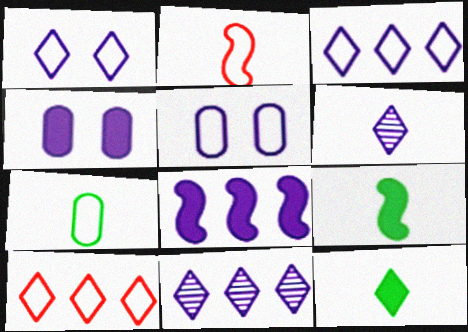[[5, 6, 8]]